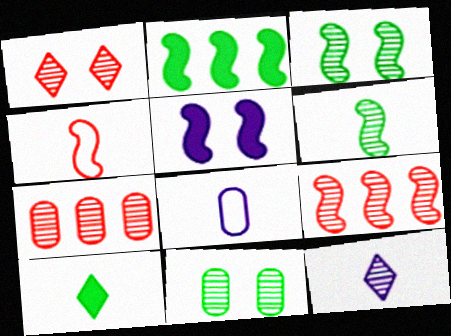[[1, 2, 8], 
[3, 7, 12], 
[9, 11, 12]]